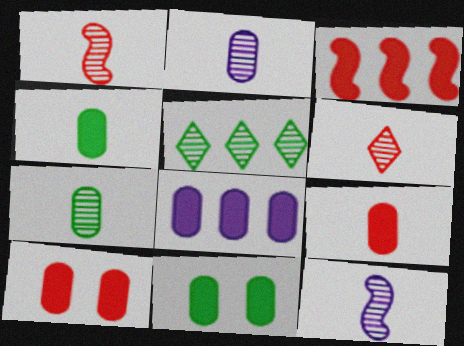[[4, 8, 10], 
[6, 7, 12], 
[8, 9, 11]]